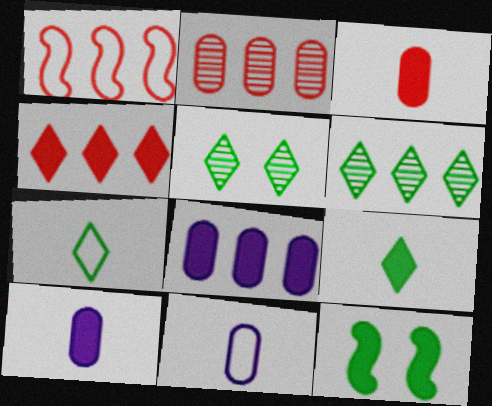[[1, 2, 4], 
[1, 5, 10], 
[1, 6, 8], 
[4, 10, 12]]